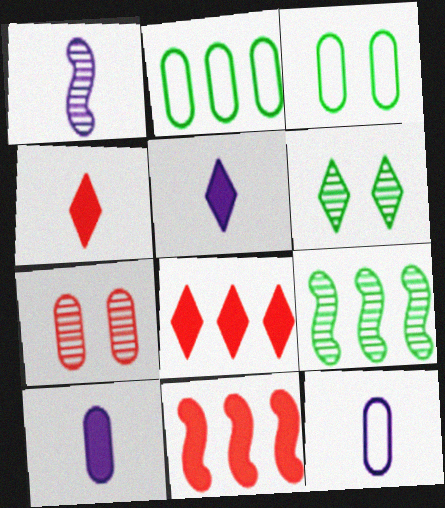[[1, 3, 8], 
[1, 5, 12], 
[2, 7, 10], 
[6, 11, 12]]